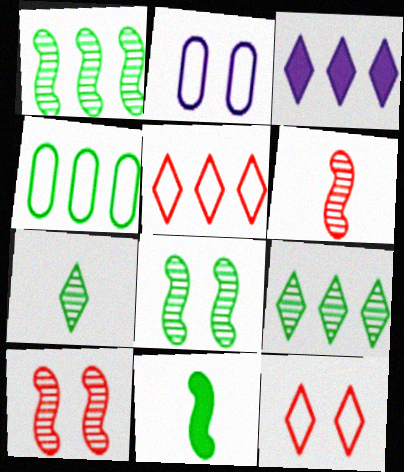[[3, 5, 9], 
[3, 7, 12]]